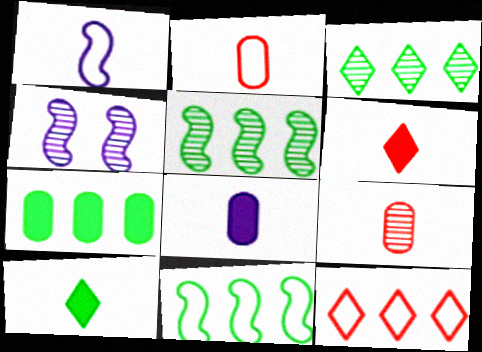[[1, 9, 10], 
[3, 4, 9], 
[3, 7, 11]]